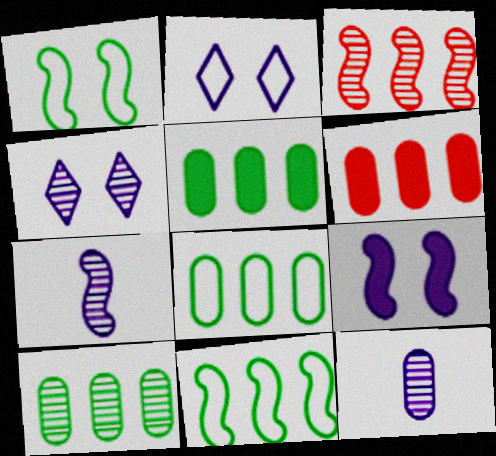[[5, 8, 10]]